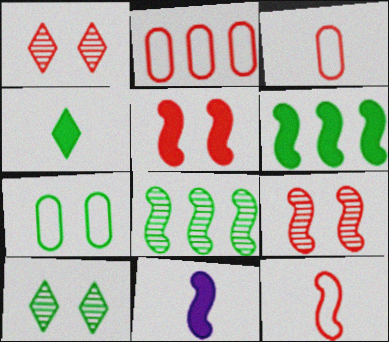[[2, 10, 11], 
[4, 7, 8], 
[5, 6, 11]]